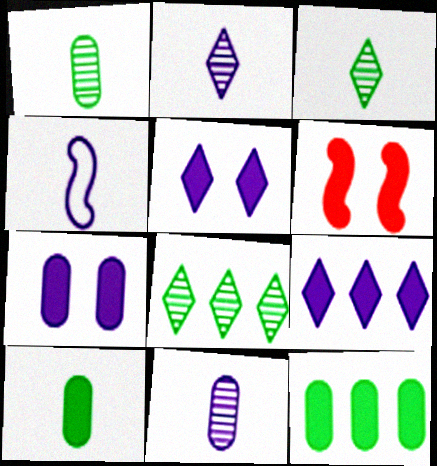[[6, 9, 10]]